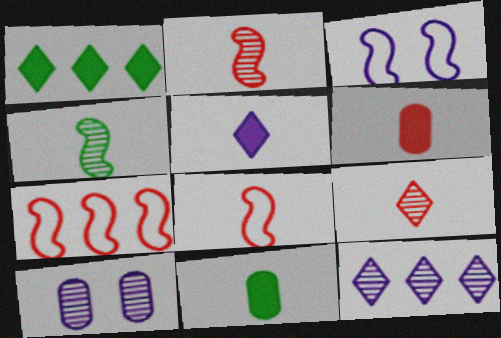[[1, 8, 10], 
[6, 8, 9]]